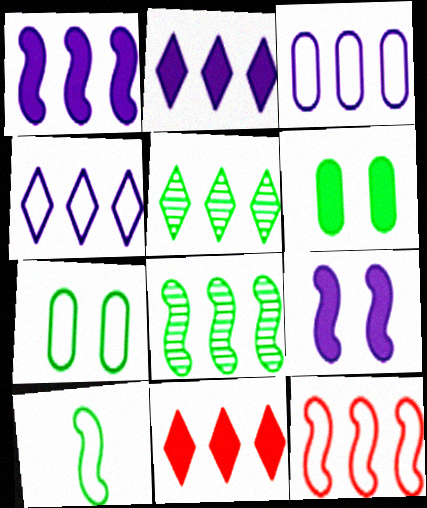[[1, 8, 12], 
[3, 8, 11], 
[4, 5, 11], 
[5, 6, 10]]